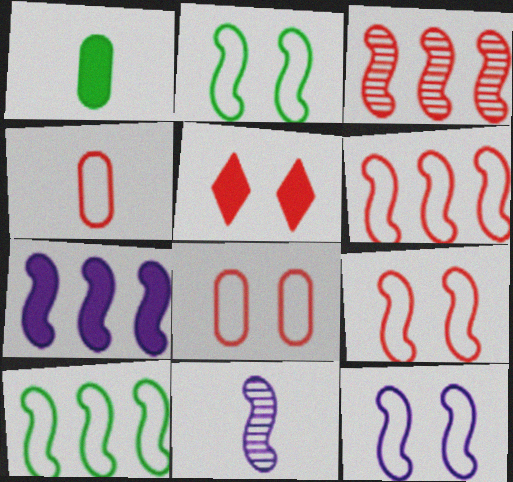[[1, 5, 7], 
[2, 9, 12], 
[3, 4, 5], 
[3, 7, 10], 
[7, 11, 12]]